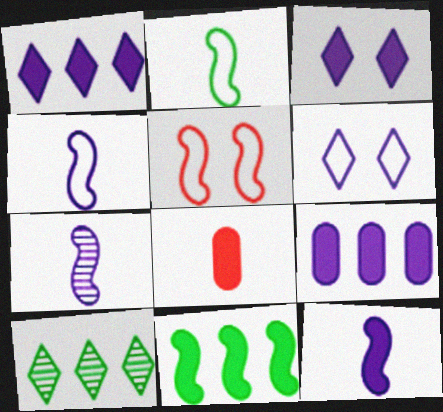[[3, 8, 11], 
[3, 9, 12], 
[4, 7, 12], 
[5, 7, 11], 
[6, 7, 9]]